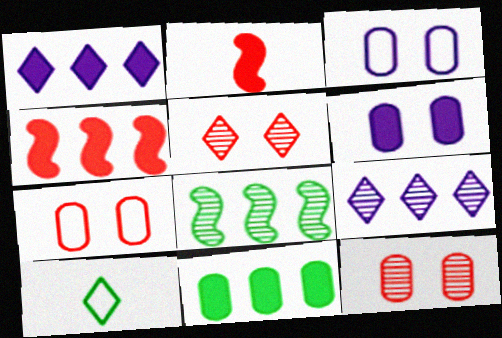[[1, 4, 11], 
[1, 5, 10]]